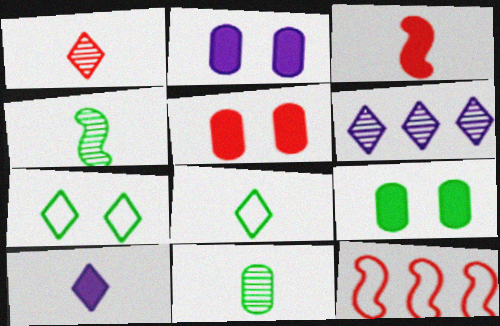[[1, 5, 12], 
[1, 8, 10], 
[2, 5, 9]]